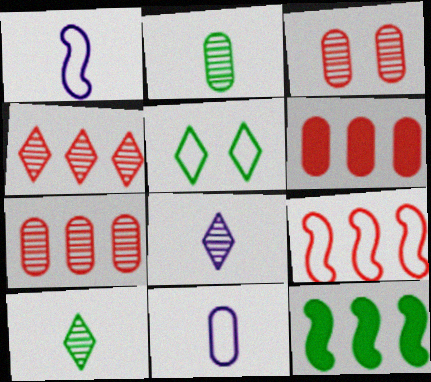[[2, 5, 12], 
[4, 6, 9], 
[5, 9, 11]]